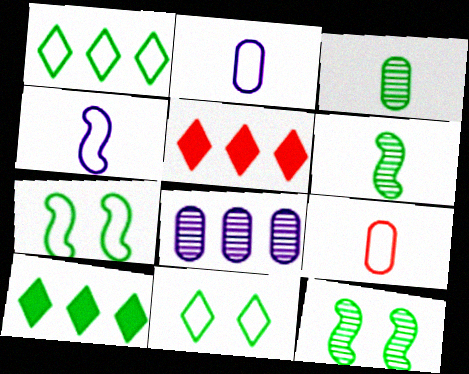[[2, 5, 12], 
[3, 7, 10]]